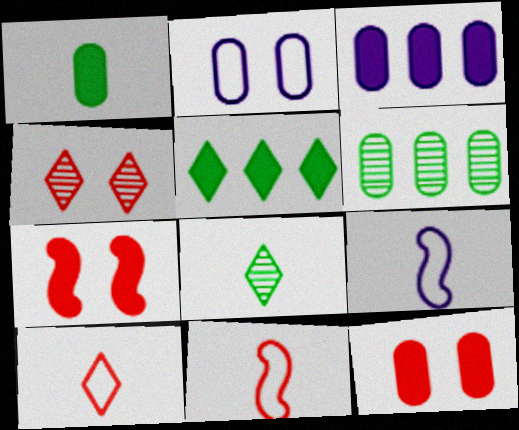[[1, 3, 12]]